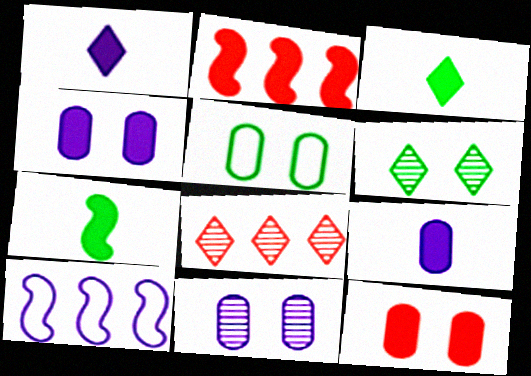[[1, 10, 11], 
[2, 3, 4], 
[5, 11, 12]]